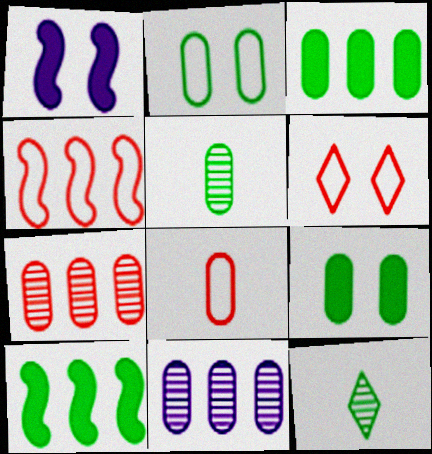[[2, 3, 5], 
[2, 10, 12], 
[4, 6, 8], 
[8, 9, 11]]